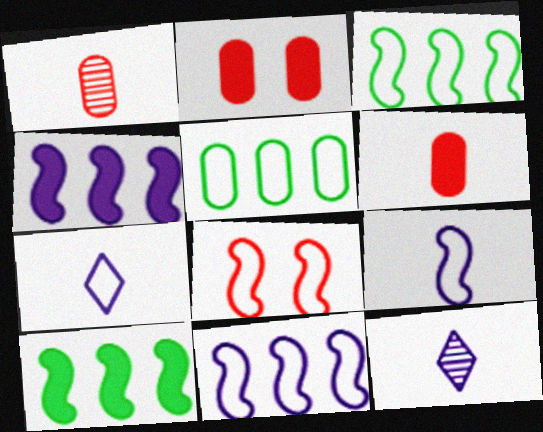[[2, 3, 12], 
[3, 8, 9], 
[5, 7, 8]]